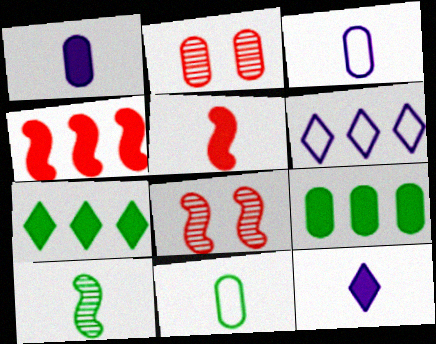[[2, 3, 9], 
[3, 7, 8]]